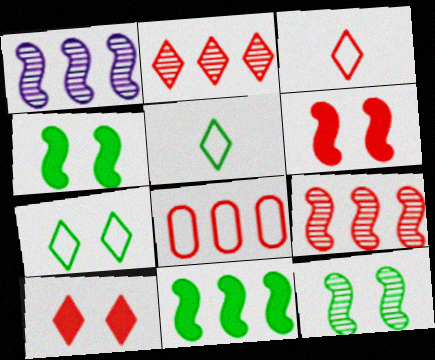[[2, 3, 10]]